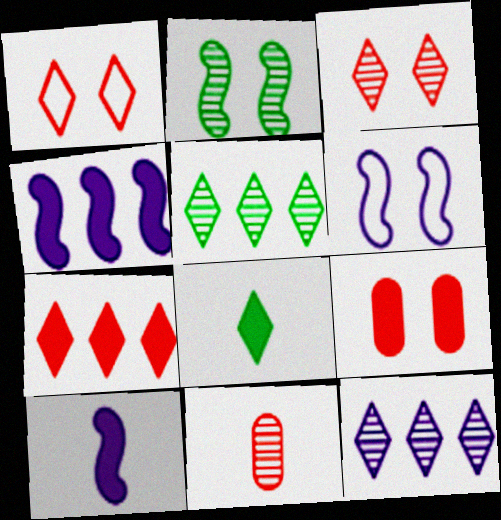[[1, 8, 12], 
[2, 11, 12], 
[4, 8, 9]]